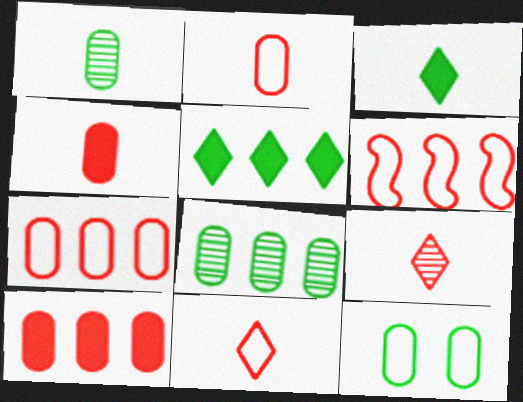[]